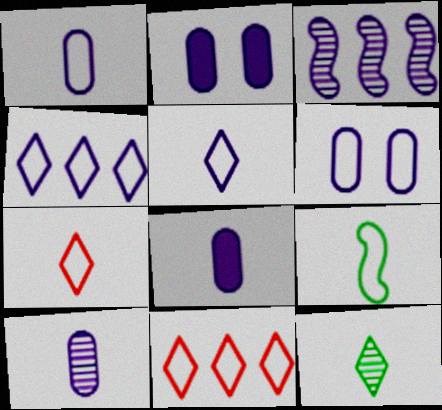[[1, 7, 9], 
[1, 8, 10], 
[2, 3, 5], 
[6, 9, 11]]